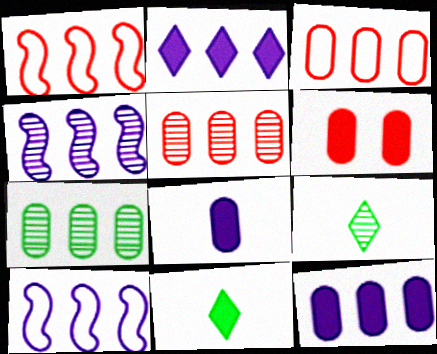[[1, 2, 7], 
[3, 7, 12], 
[6, 9, 10]]